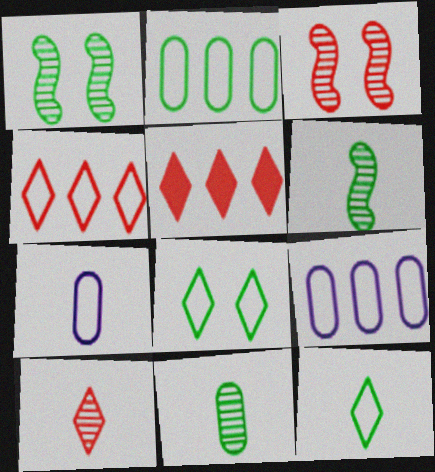[[1, 5, 7]]